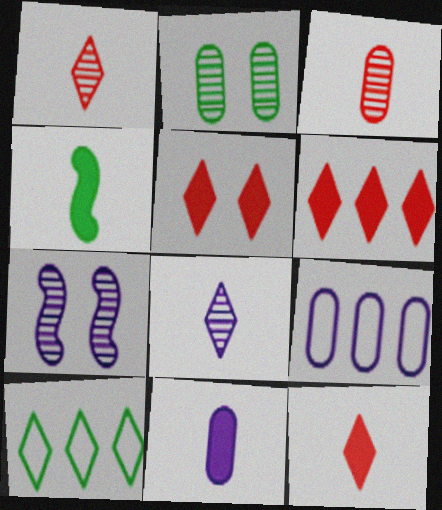[[2, 4, 10], 
[4, 11, 12], 
[5, 6, 12], 
[5, 8, 10]]